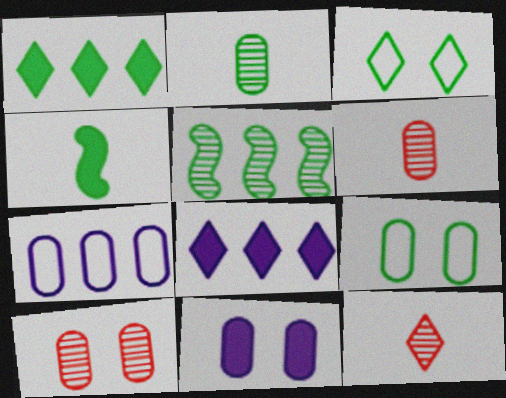[[3, 8, 12], 
[9, 10, 11]]